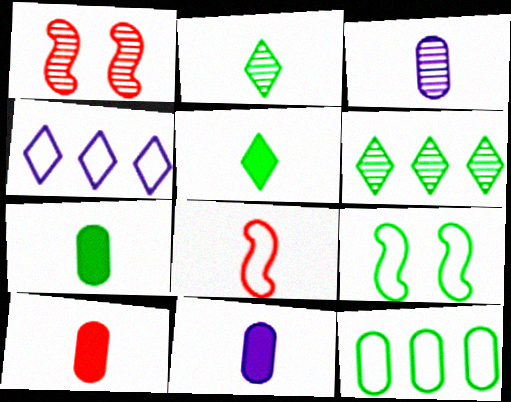[[1, 3, 6], 
[1, 4, 7], 
[2, 8, 11], 
[3, 5, 8], 
[6, 7, 9], 
[7, 10, 11]]